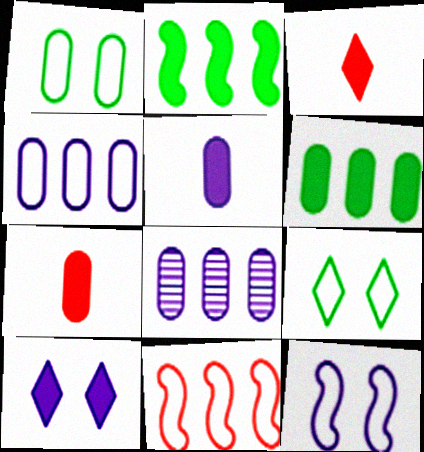[[1, 7, 8], 
[2, 7, 10]]